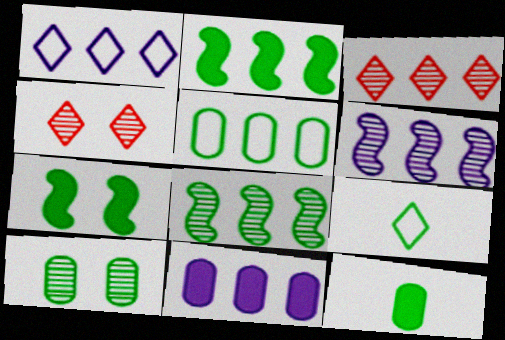[[1, 6, 11], 
[2, 9, 10], 
[5, 10, 12]]